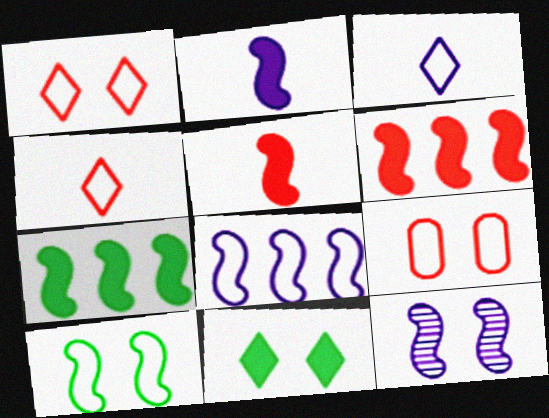[[2, 8, 12], 
[9, 11, 12]]